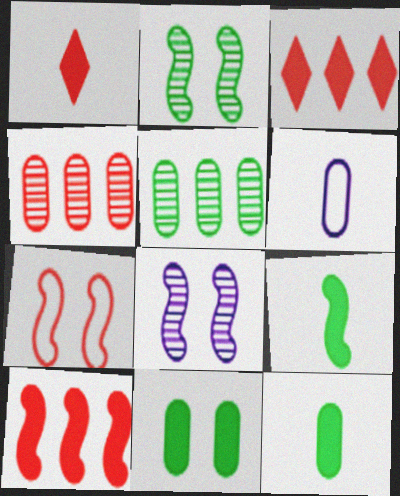[[1, 4, 7], 
[2, 3, 6], 
[4, 6, 11]]